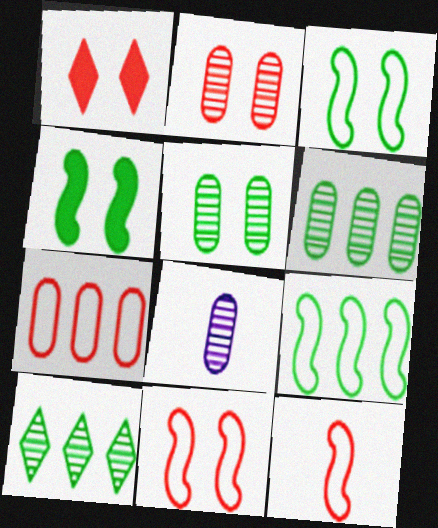[[1, 2, 11], 
[1, 8, 9], 
[2, 6, 8]]